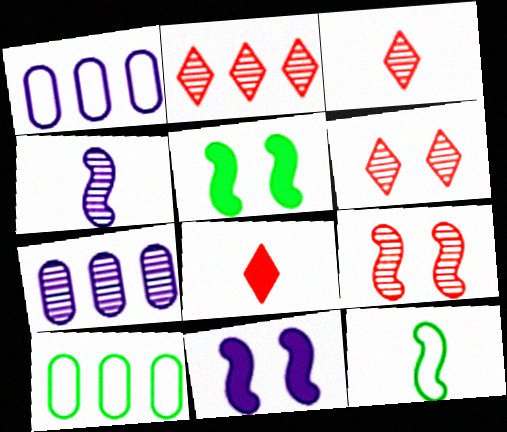[[1, 3, 5], 
[2, 3, 6], 
[3, 10, 11]]